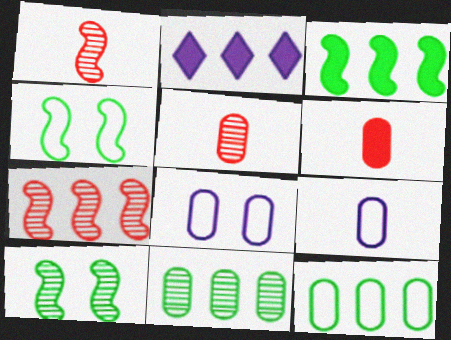[[2, 4, 5], 
[2, 7, 12], 
[6, 8, 11]]